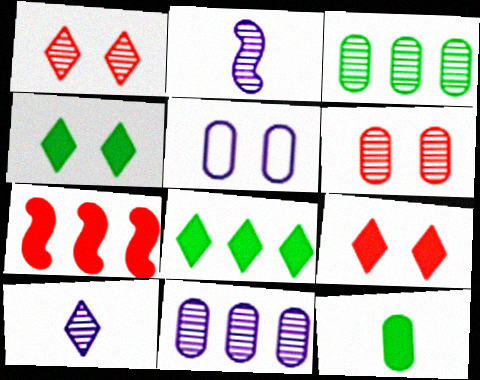[[1, 2, 3]]